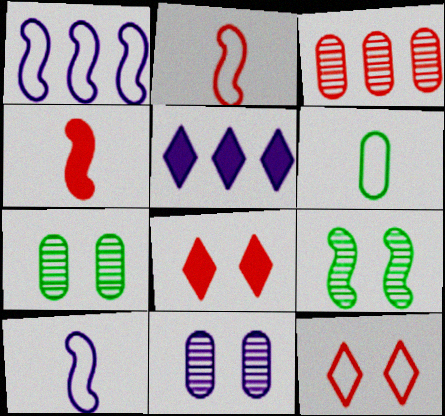[[1, 4, 9], 
[1, 6, 12], 
[2, 3, 8], 
[2, 5, 7], 
[3, 4, 12], 
[5, 10, 11]]